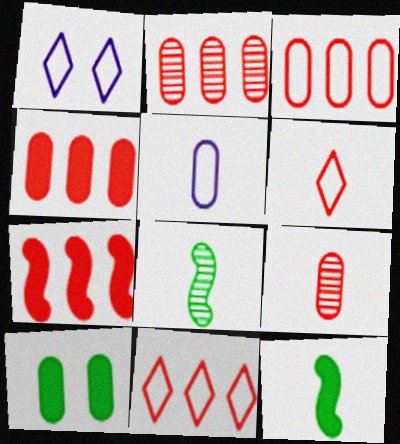[[1, 2, 12], 
[1, 4, 8], 
[2, 3, 4], 
[2, 5, 10], 
[2, 7, 11]]